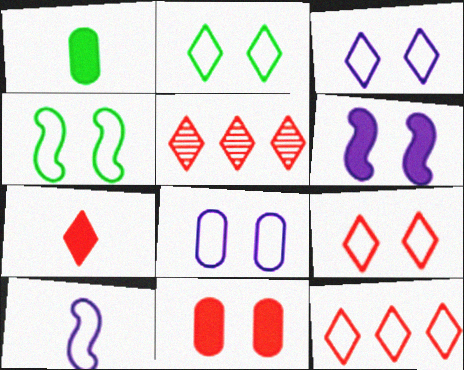[[2, 3, 9], 
[4, 8, 9], 
[5, 7, 9]]